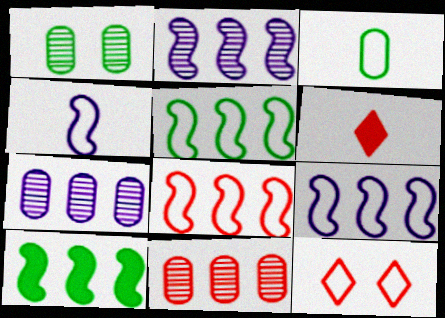[[1, 6, 9], 
[2, 8, 10], 
[3, 9, 12], 
[5, 8, 9]]